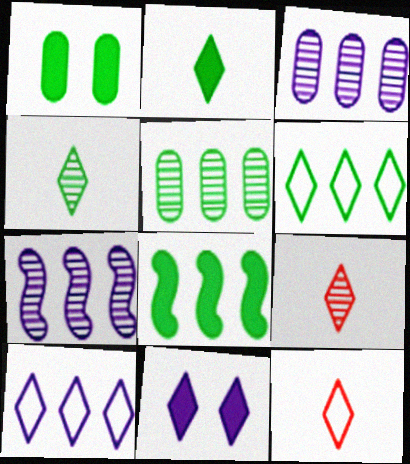[[1, 2, 8], 
[1, 7, 12], 
[5, 6, 8], 
[6, 9, 11]]